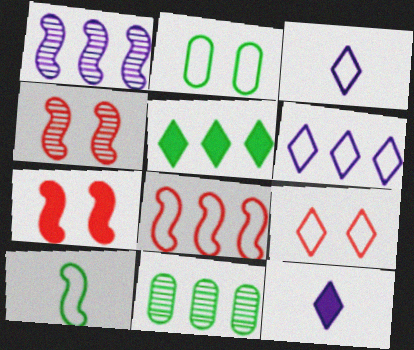[[1, 7, 10], 
[2, 3, 8], 
[3, 7, 11]]